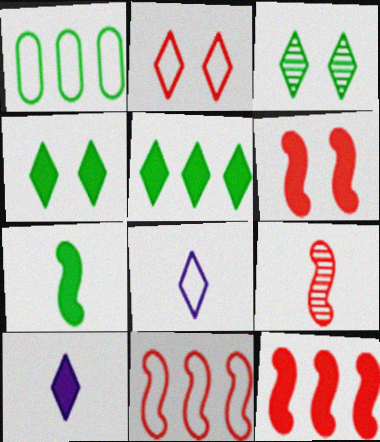[[1, 3, 7], 
[6, 9, 11]]